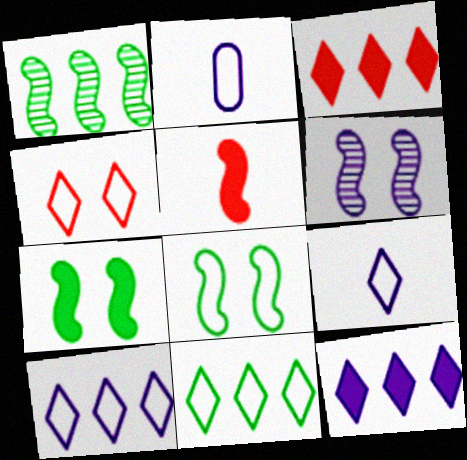[[2, 6, 12], 
[4, 9, 11]]